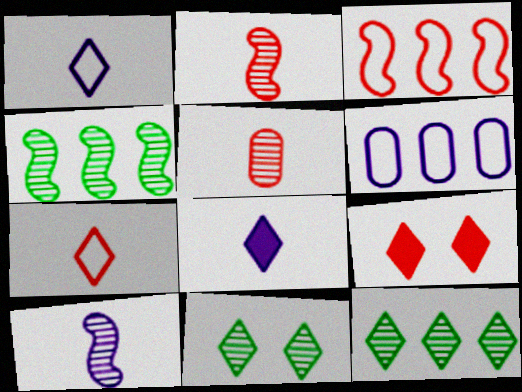[[1, 9, 12], 
[3, 5, 9]]